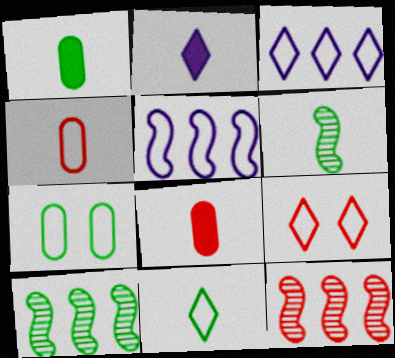[[1, 6, 11], 
[2, 4, 6], 
[2, 7, 12], 
[3, 9, 11], 
[8, 9, 12]]